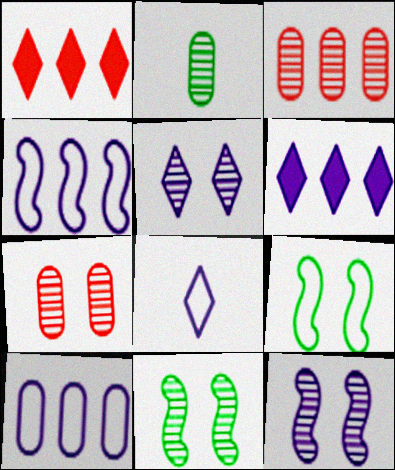[[5, 6, 8], 
[5, 7, 11]]